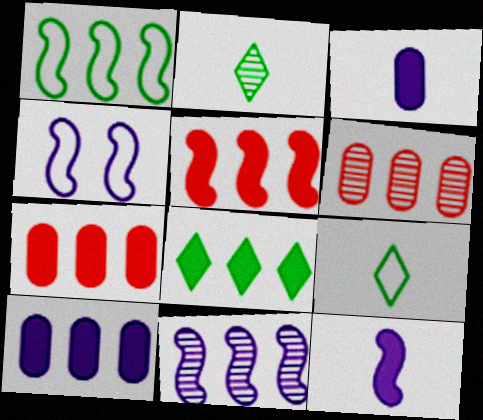[[1, 5, 11], 
[2, 4, 7], 
[4, 11, 12], 
[5, 8, 10]]